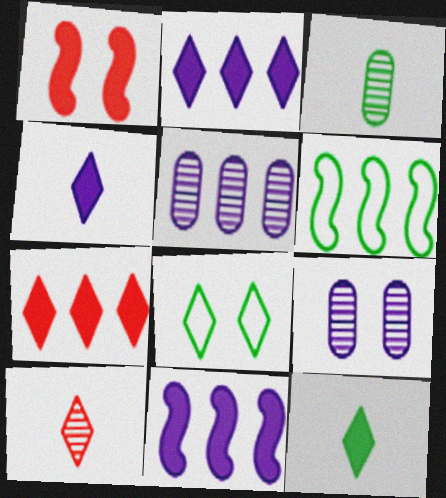[[1, 8, 9], 
[2, 8, 10], 
[5, 6, 7]]